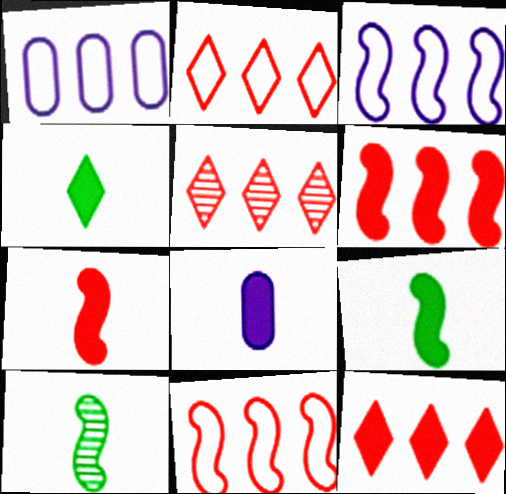[[2, 5, 12], 
[4, 7, 8]]